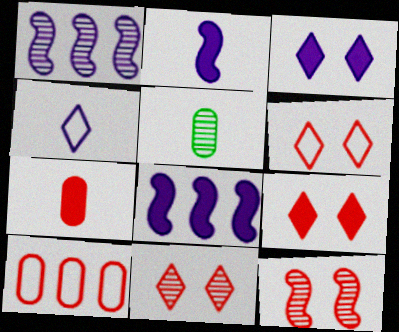[[1, 5, 11], 
[5, 6, 8], 
[6, 9, 11]]